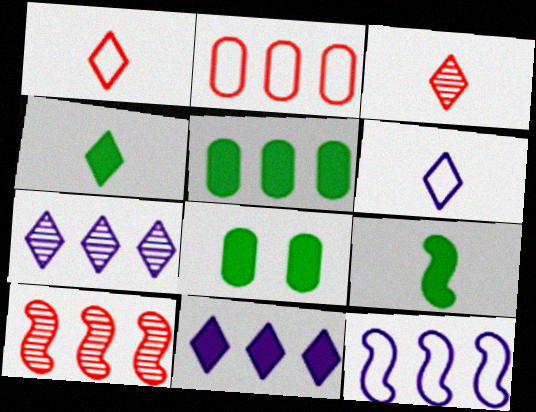[[3, 4, 6], 
[3, 8, 12], 
[6, 8, 10]]